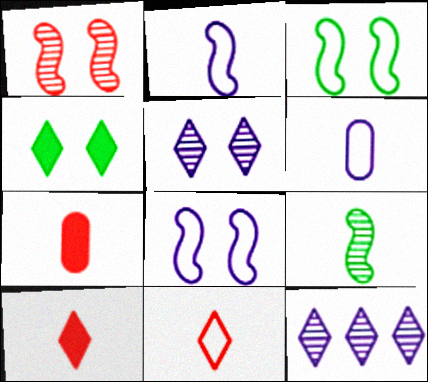[[3, 7, 12], 
[4, 11, 12], 
[6, 9, 10]]